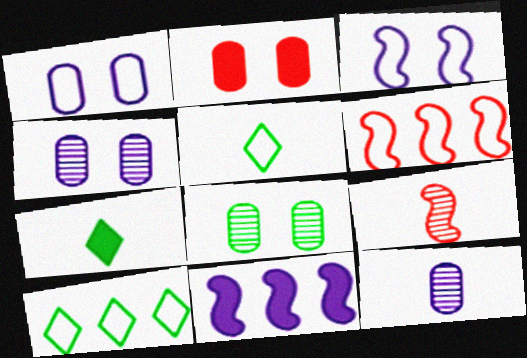[[1, 2, 8], 
[1, 5, 6], 
[2, 7, 11], 
[4, 6, 7]]